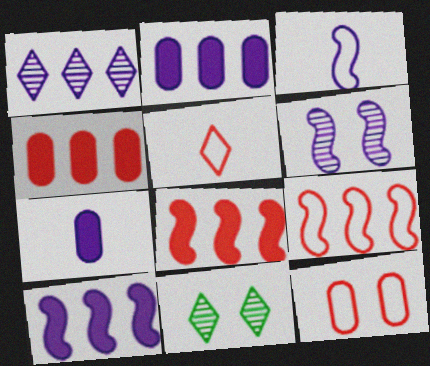[[3, 4, 11], 
[3, 6, 10], 
[5, 9, 12], 
[7, 9, 11]]